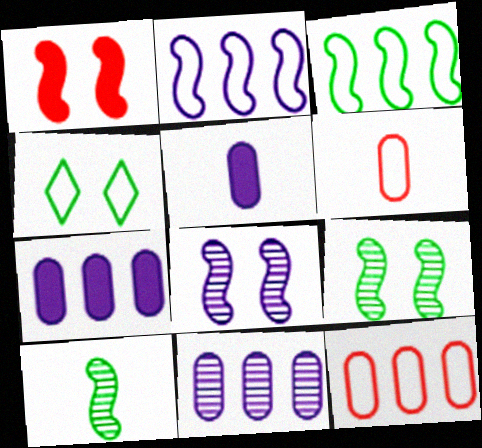[[1, 2, 10], 
[2, 4, 6]]